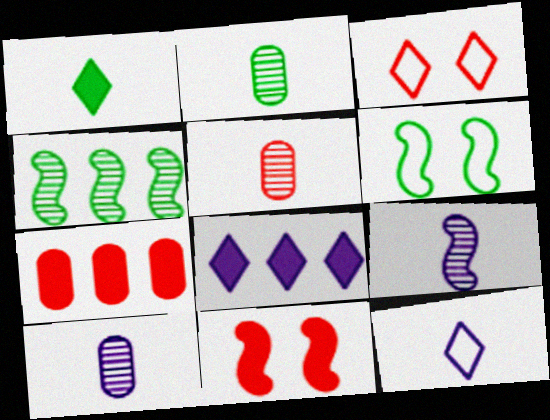[[2, 5, 10], 
[5, 6, 8]]